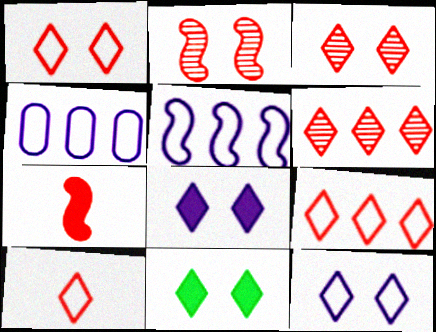[[1, 9, 10], 
[3, 11, 12]]